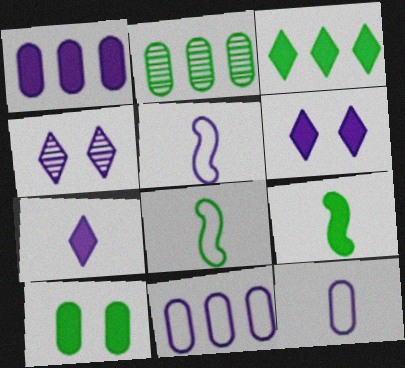[[1, 4, 5], 
[3, 9, 10]]